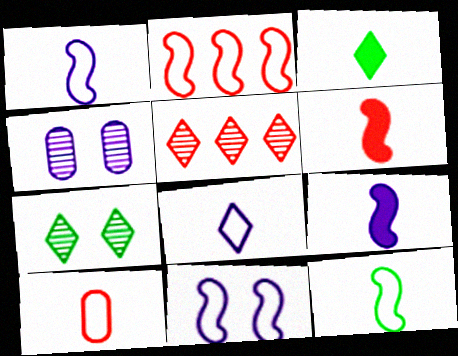[[2, 3, 4], 
[2, 11, 12], 
[8, 10, 12]]